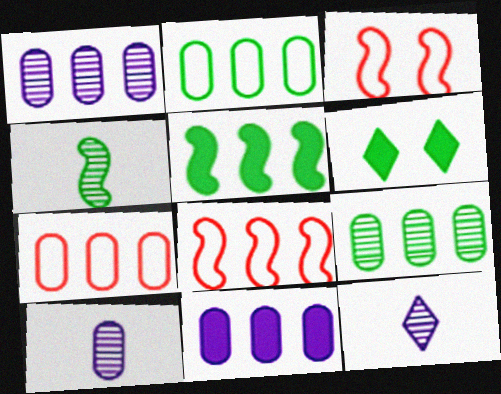[[2, 4, 6], 
[6, 8, 10], 
[7, 9, 11]]